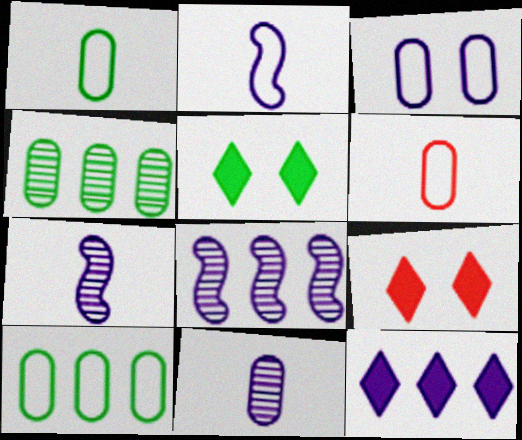[[1, 8, 9], 
[2, 4, 9], 
[3, 6, 10], 
[3, 7, 12], 
[5, 6, 8], 
[7, 9, 10]]